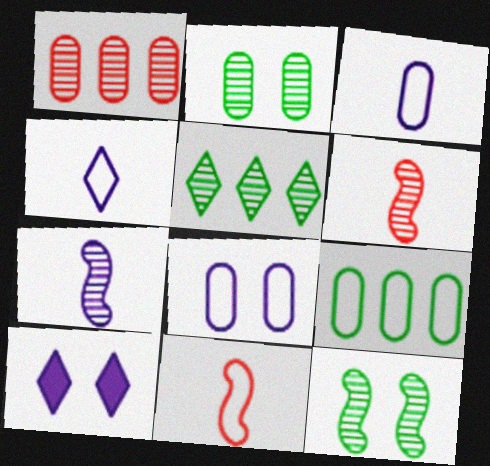[[6, 9, 10]]